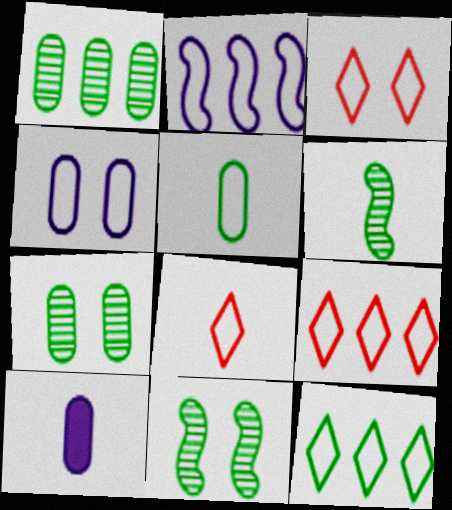[[2, 3, 5], 
[3, 8, 9], 
[6, 8, 10], 
[9, 10, 11]]